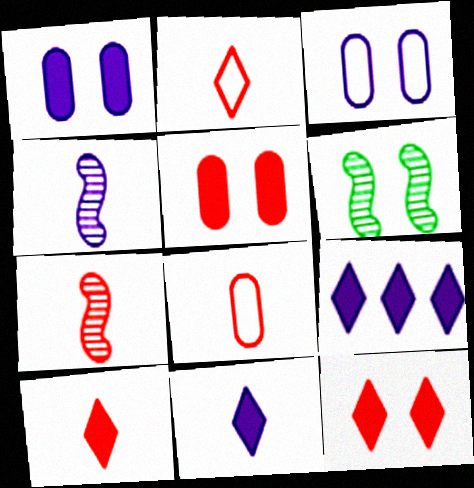[[3, 4, 9], 
[3, 6, 12], 
[6, 8, 9], 
[7, 8, 10]]